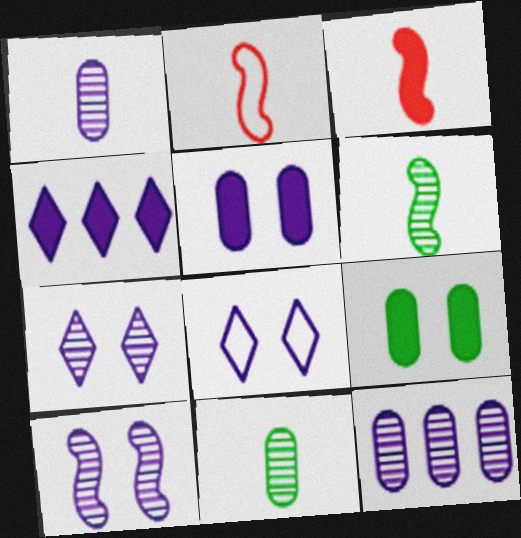[[3, 4, 9], 
[5, 8, 10]]